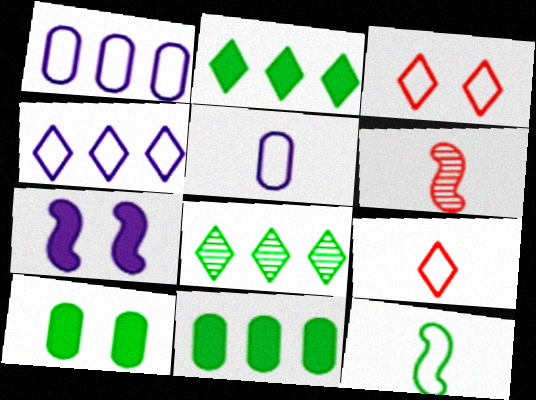[[1, 3, 12], 
[4, 6, 10], 
[5, 9, 12], 
[8, 10, 12]]